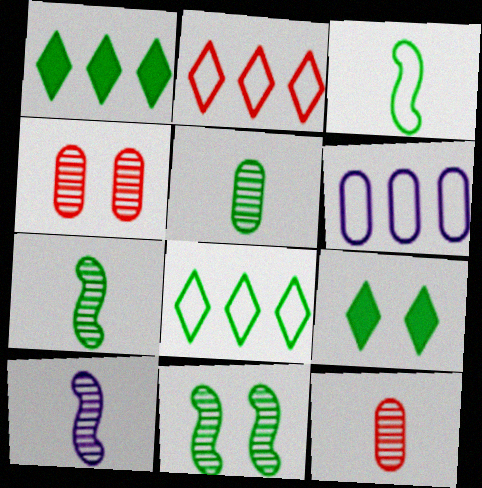[]